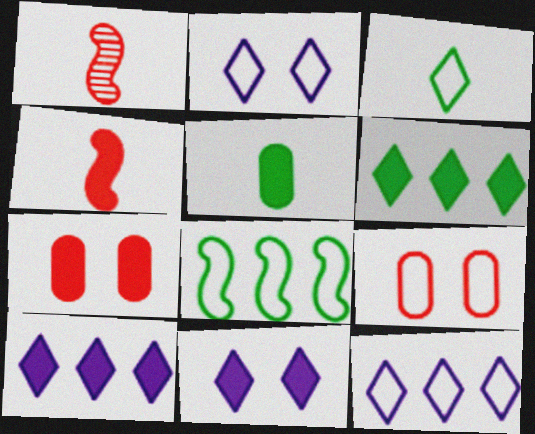[]